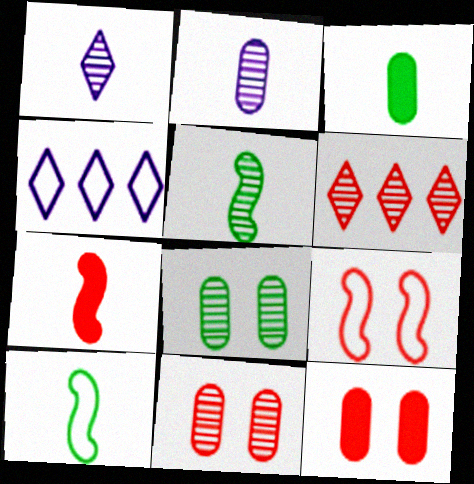[[4, 5, 12], 
[4, 7, 8]]